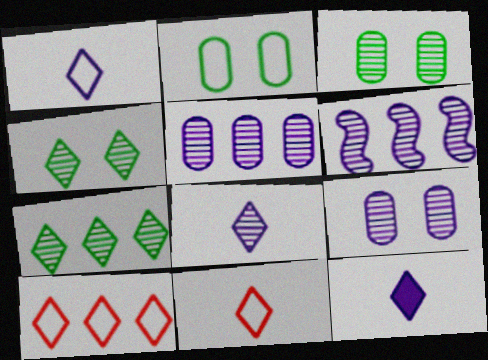[[1, 8, 12], 
[4, 10, 12], 
[6, 8, 9]]